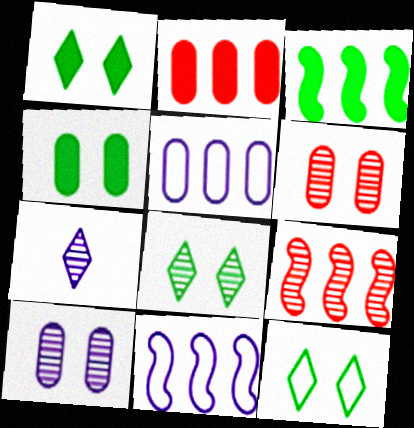[[1, 8, 12], 
[3, 9, 11]]